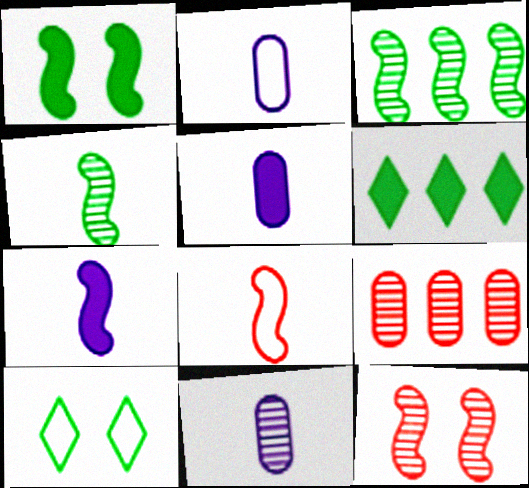[[2, 5, 11], 
[2, 6, 12], 
[4, 7, 8], 
[7, 9, 10]]